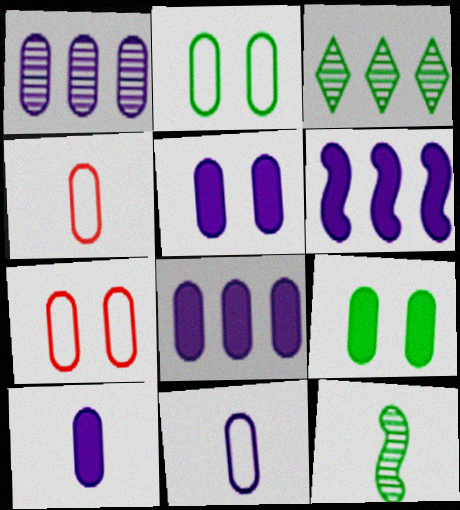[[1, 4, 9], 
[1, 5, 11], 
[5, 8, 10]]